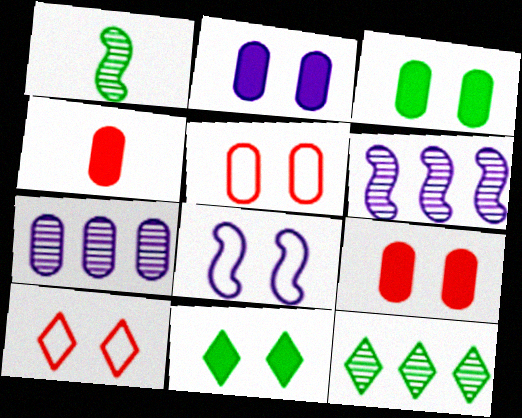[[2, 3, 9], 
[4, 8, 12]]